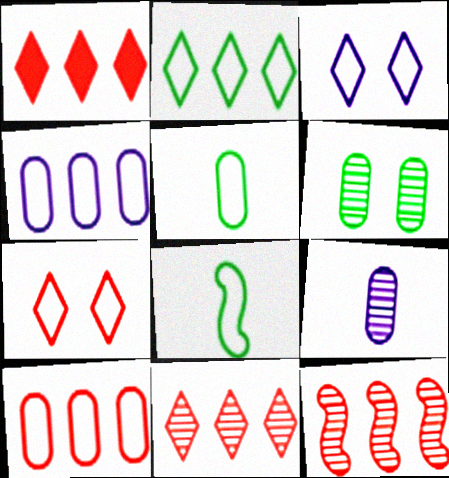[[1, 10, 12], 
[3, 8, 10], 
[4, 7, 8]]